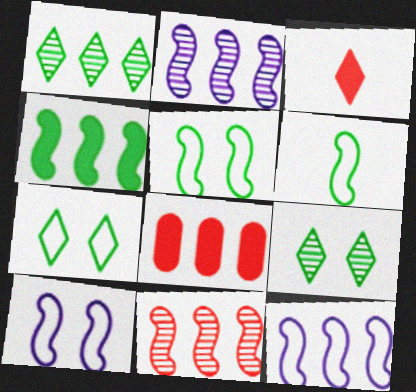[[1, 8, 12], 
[4, 11, 12]]